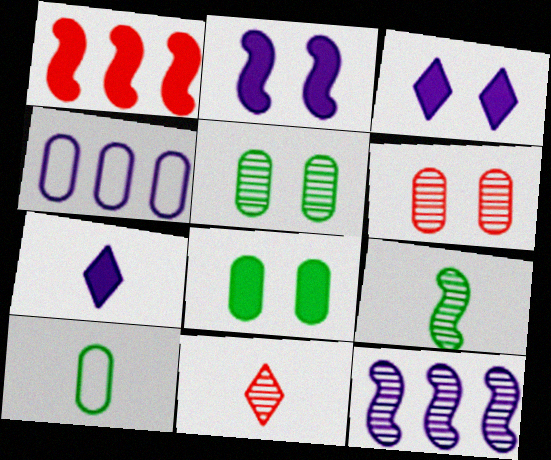[[1, 7, 8], 
[5, 11, 12]]